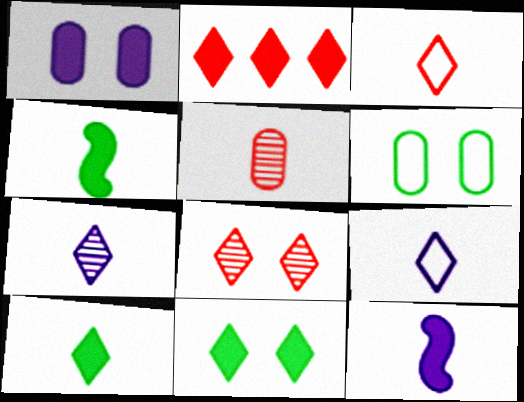[[1, 2, 4], 
[2, 3, 8], 
[3, 7, 10], 
[4, 5, 9]]